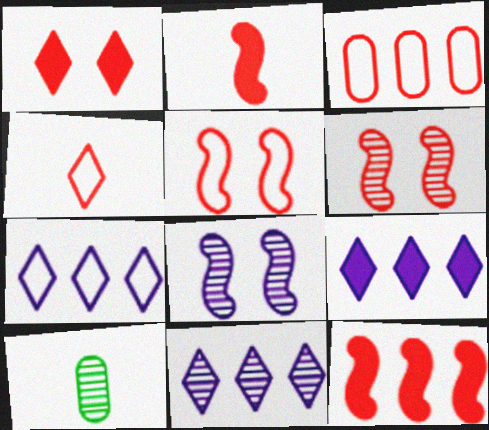[[3, 4, 5], 
[5, 9, 10], 
[6, 10, 11], 
[7, 9, 11]]